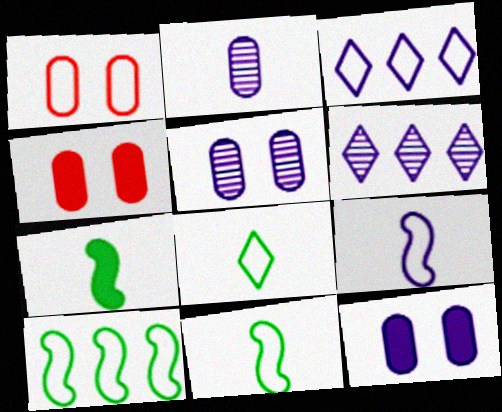[[1, 3, 11], 
[1, 6, 7], 
[4, 6, 11], 
[6, 9, 12]]